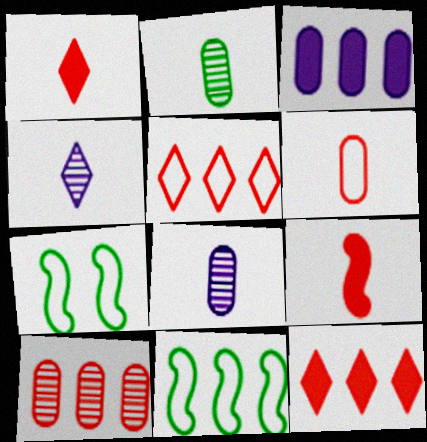[[7, 8, 12]]